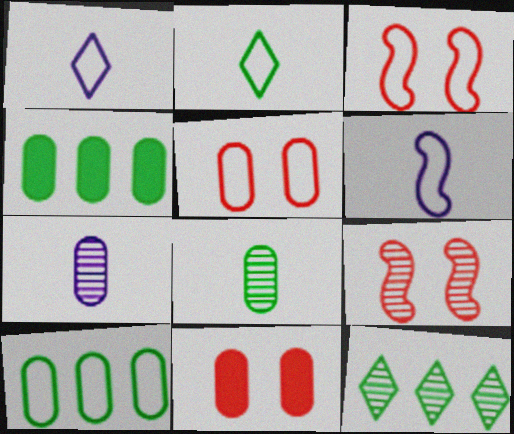[[1, 3, 10], 
[1, 4, 9], 
[4, 5, 7], 
[6, 11, 12], 
[7, 9, 12], 
[7, 10, 11]]